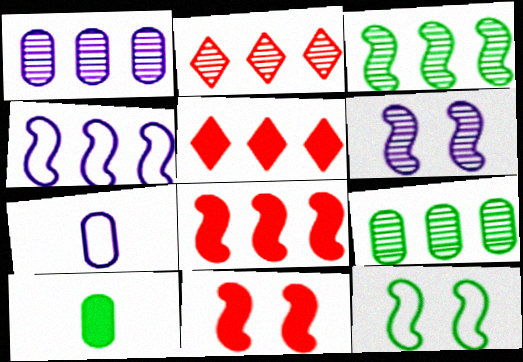[[1, 2, 3], 
[3, 4, 8], 
[4, 5, 9], 
[6, 11, 12]]